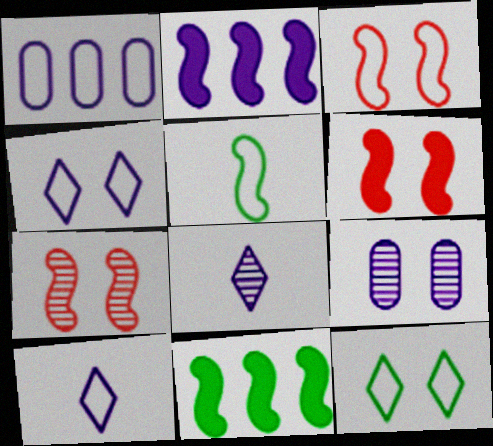[[2, 5, 7], 
[2, 9, 10], 
[3, 6, 7], 
[6, 9, 12]]